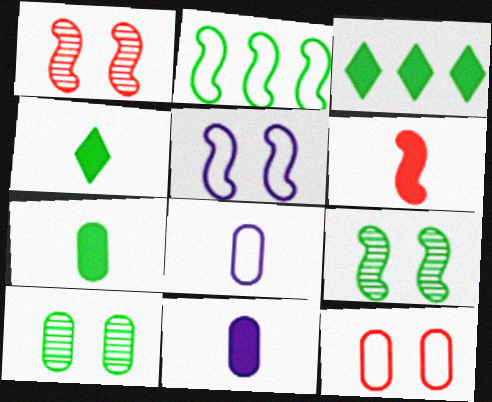[[1, 3, 8], 
[2, 4, 10], 
[4, 6, 11]]